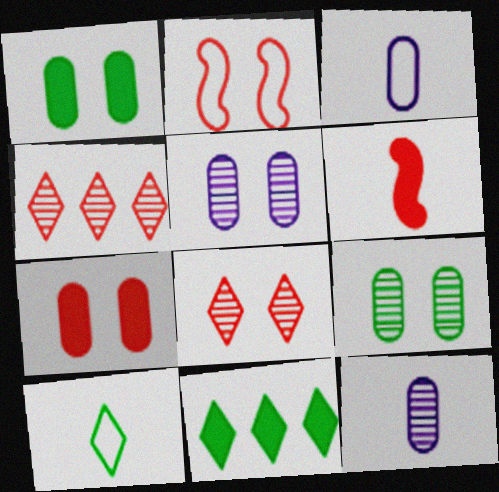[[2, 7, 8], 
[2, 11, 12], 
[6, 10, 12]]